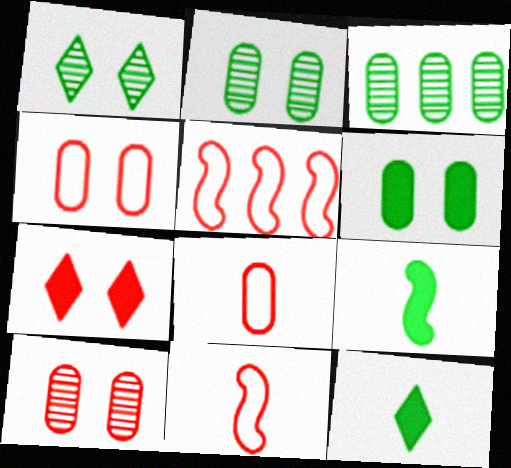[]